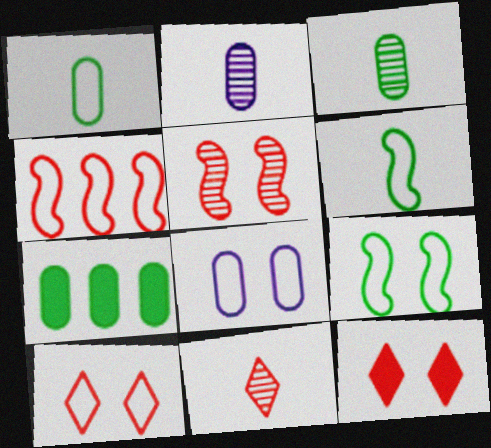[[8, 9, 10]]